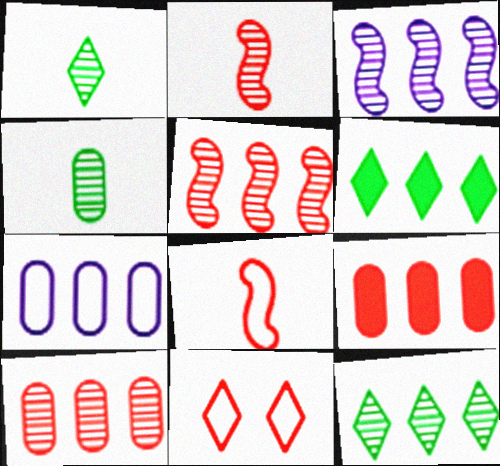[[2, 9, 11], 
[3, 10, 12], 
[5, 6, 7]]